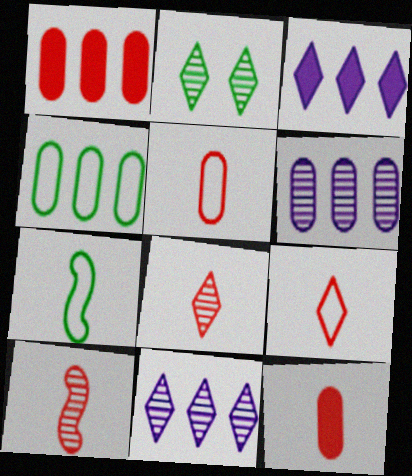[[1, 4, 6], 
[2, 3, 9], 
[2, 6, 10], 
[2, 8, 11], 
[9, 10, 12]]